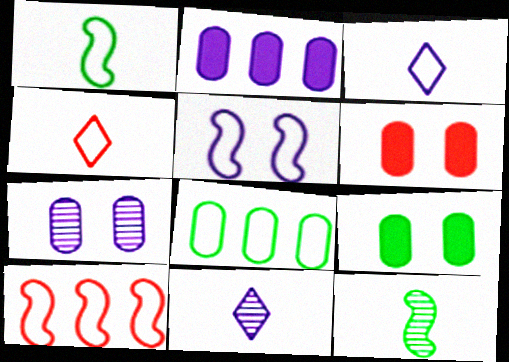[[1, 5, 10], 
[2, 5, 11], 
[4, 5, 8], 
[9, 10, 11]]